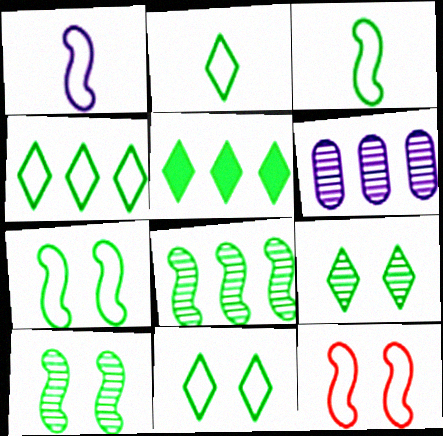[[2, 4, 11], 
[2, 5, 9]]